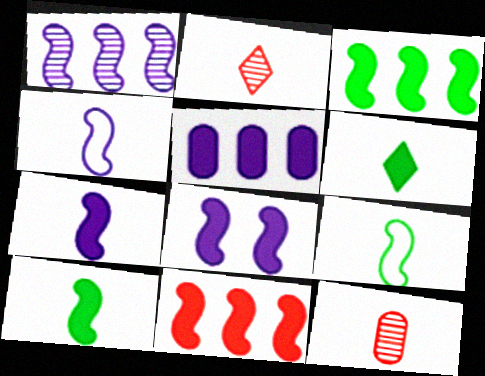[[1, 4, 8], 
[4, 6, 12], 
[8, 10, 11]]